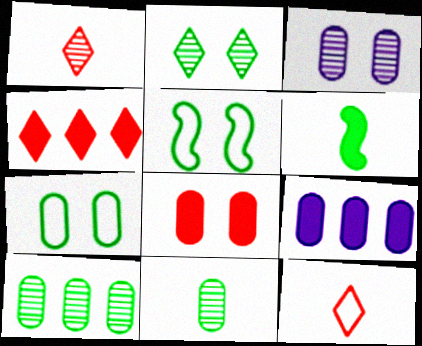[[1, 5, 9], 
[3, 7, 8]]